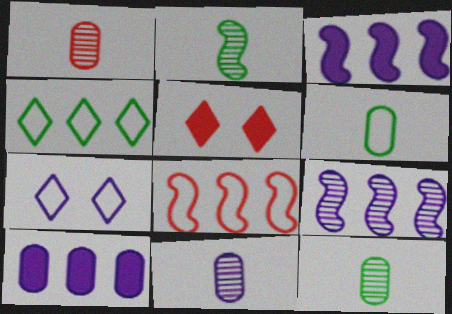[[1, 5, 8], 
[1, 11, 12], 
[3, 7, 11], 
[5, 6, 9], 
[6, 7, 8]]